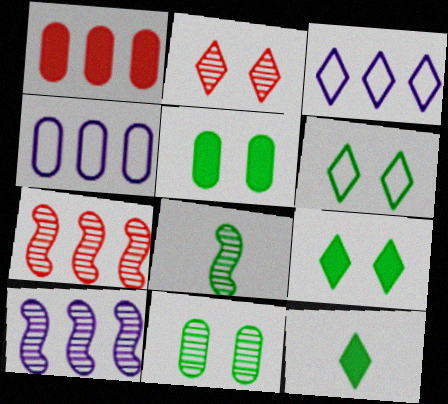[[2, 3, 12]]